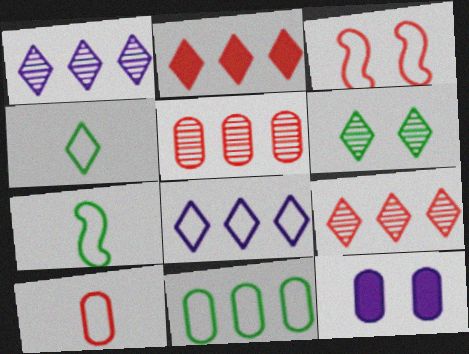[[3, 6, 12], 
[7, 9, 12]]